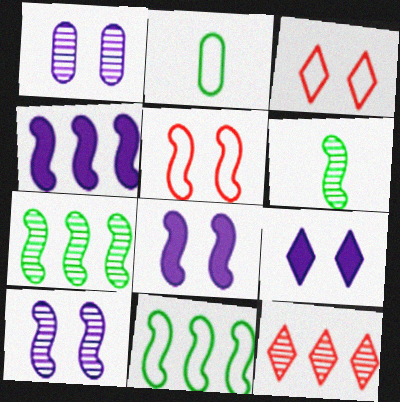[[1, 6, 12], 
[2, 8, 12], 
[4, 5, 6]]